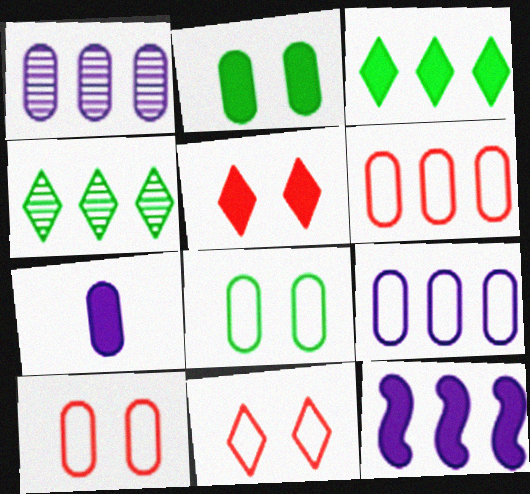[[4, 6, 12]]